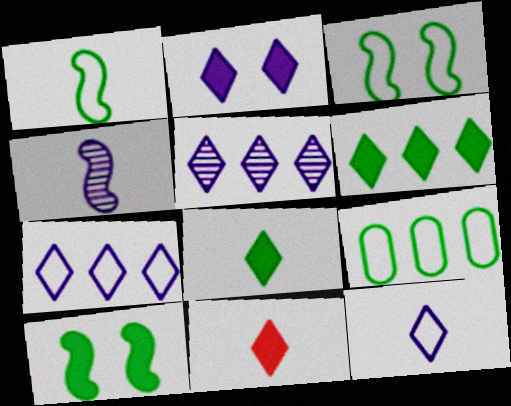[[2, 5, 12], 
[2, 6, 11]]